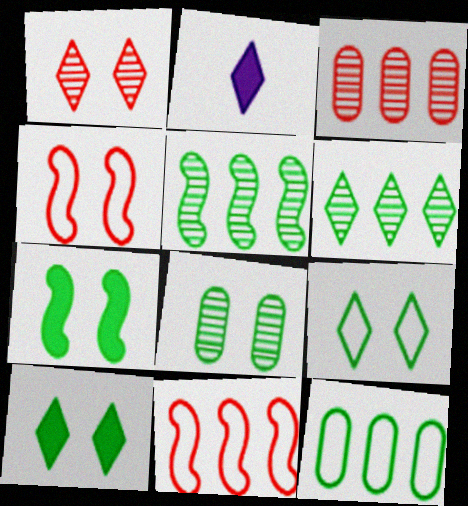[[2, 8, 11], 
[7, 8, 9]]